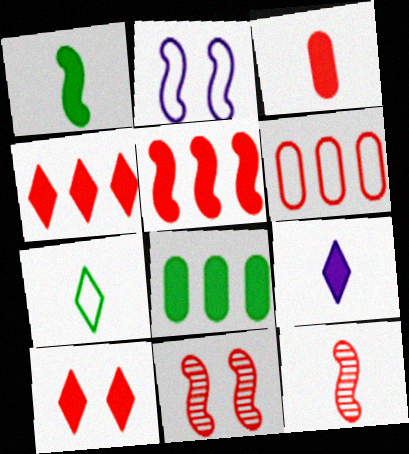[[1, 3, 9], 
[2, 6, 7], 
[3, 5, 10], 
[6, 10, 12]]